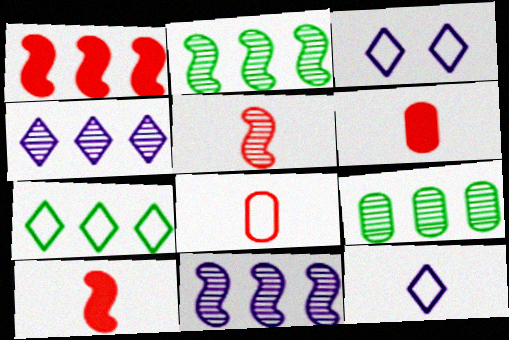[[2, 3, 6], 
[3, 9, 10]]